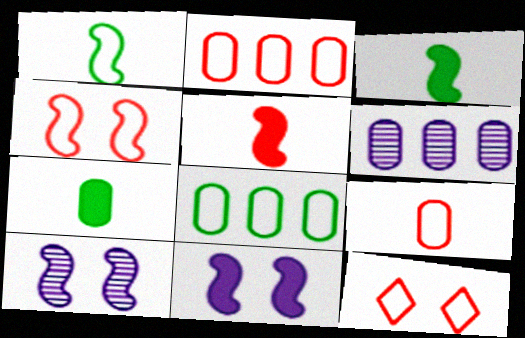[[3, 6, 12]]